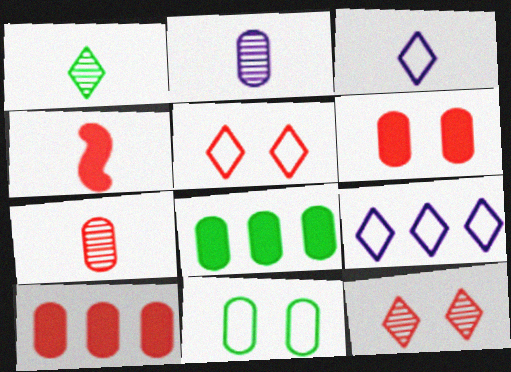[[2, 10, 11]]